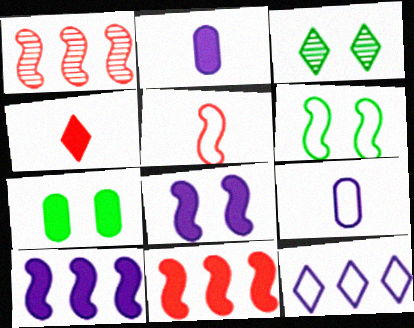[[3, 4, 12], 
[3, 6, 7], 
[3, 9, 11], 
[4, 7, 10]]